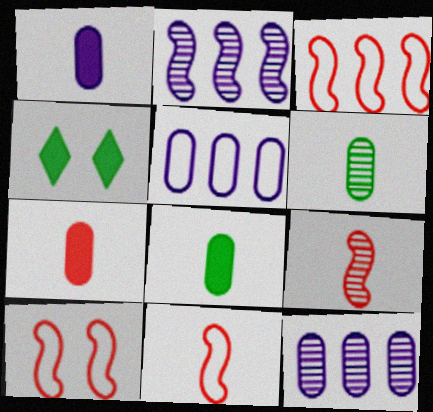[[1, 7, 8], 
[3, 10, 11], 
[4, 5, 9], 
[4, 11, 12]]